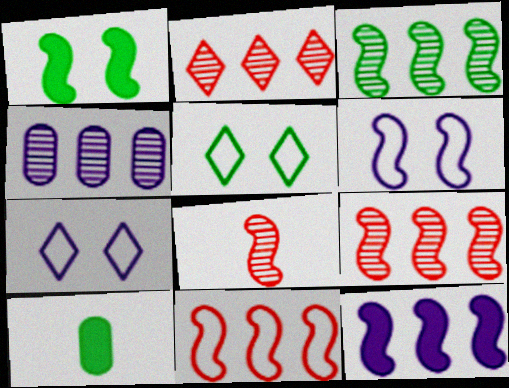[[2, 3, 4], 
[2, 6, 10], 
[3, 5, 10], 
[3, 11, 12], 
[7, 9, 10]]